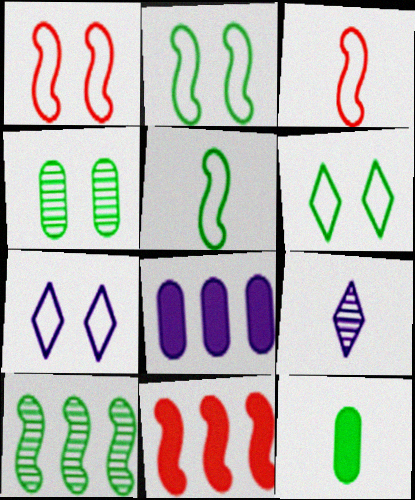[[3, 9, 12], 
[6, 10, 12]]